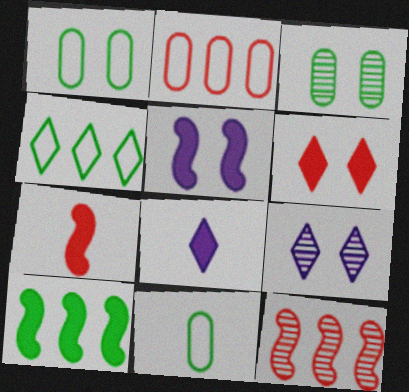[[1, 8, 12], 
[5, 7, 10]]